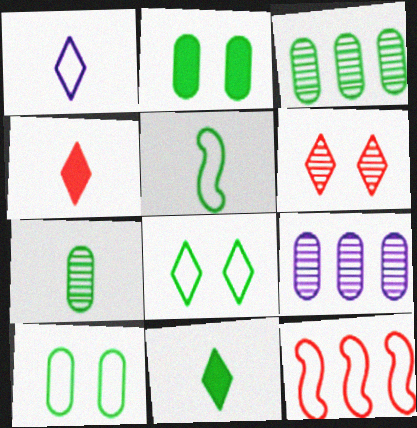[[1, 10, 12], 
[5, 7, 11]]